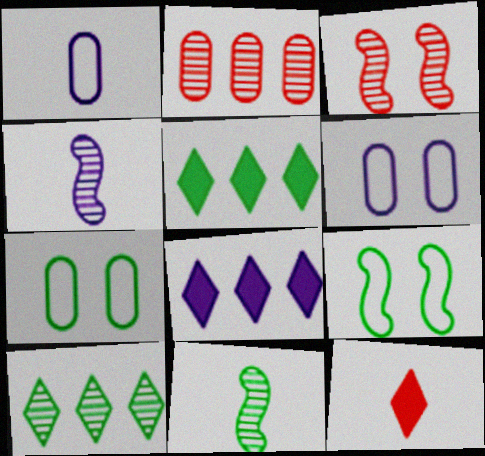[[1, 3, 5], 
[1, 11, 12], 
[4, 6, 8], 
[5, 7, 11]]